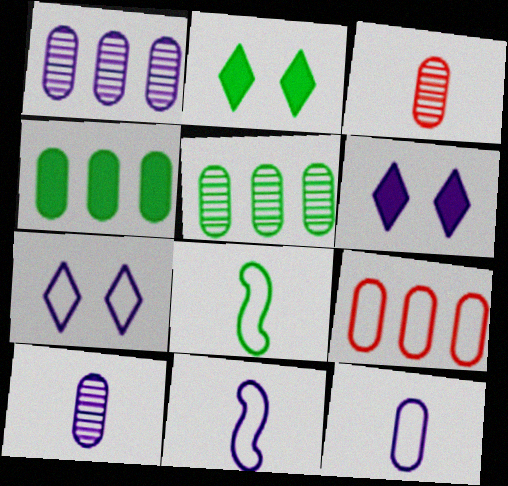[[1, 4, 9], 
[1, 6, 11], 
[2, 5, 8], 
[7, 8, 9]]